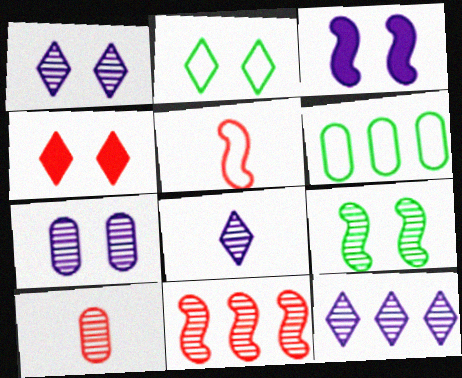[[1, 2, 4], 
[1, 8, 12], 
[9, 10, 12]]